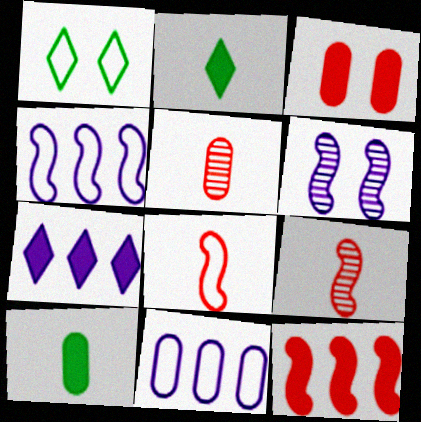[[1, 3, 6], 
[1, 8, 11]]